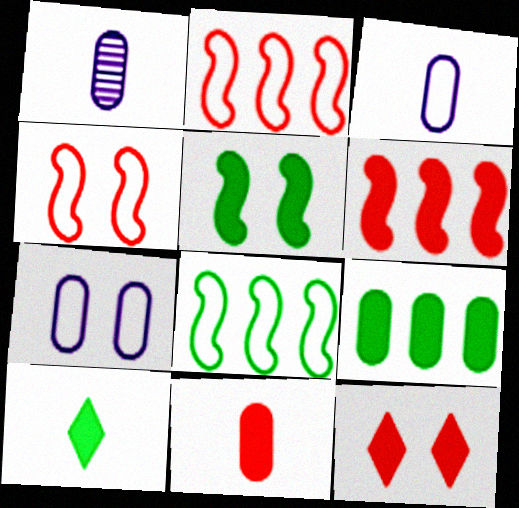[[1, 8, 12], 
[5, 9, 10], 
[6, 11, 12]]